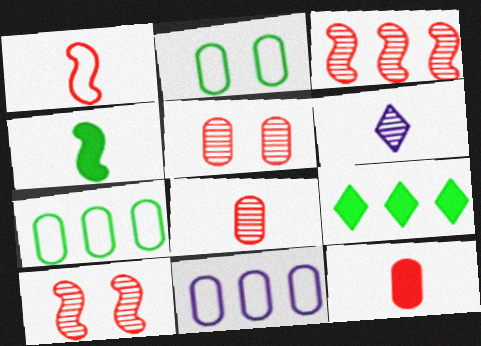[[3, 9, 11]]